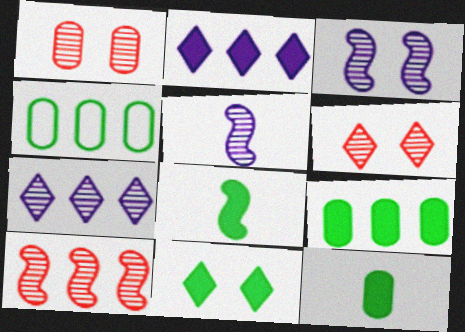[[2, 4, 10], 
[8, 9, 11]]